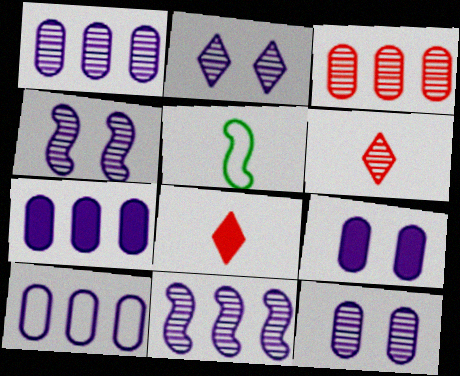[[1, 7, 10], 
[2, 4, 12]]